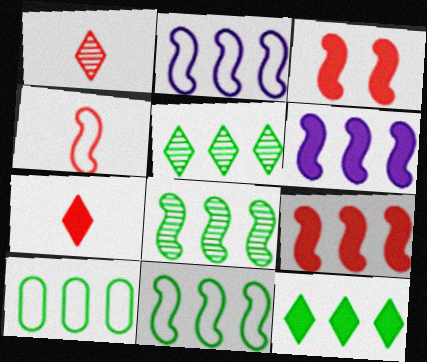[[2, 8, 9], 
[8, 10, 12]]